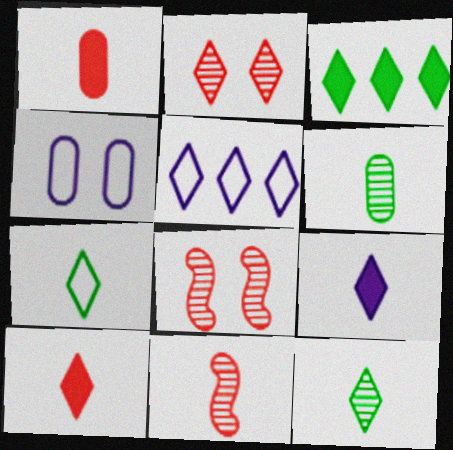[[3, 4, 11]]